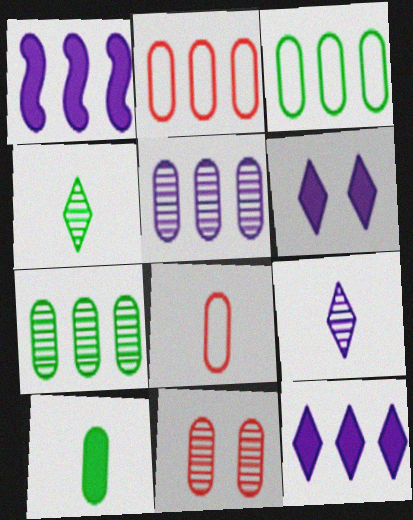[]